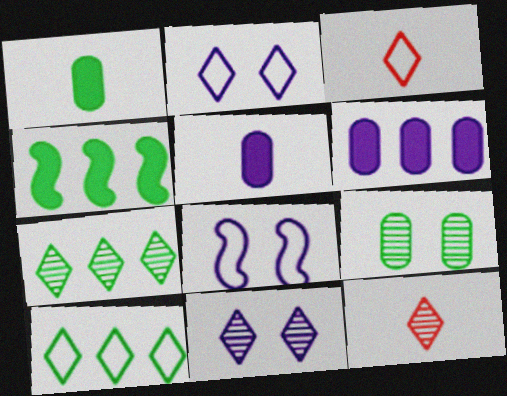[[2, 3, 10], 
[7, 11, 12]]